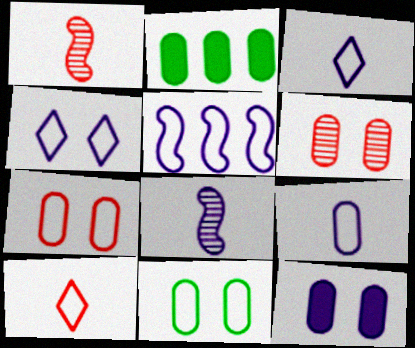[[1, 2, 4], 
[2, 6, 9], 
[4, 5, 9], 
[5, 10, 11], 
[6, 11, 12]]